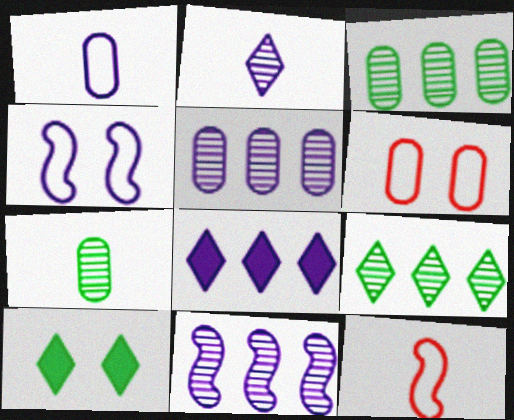[[5, 10, 12]]